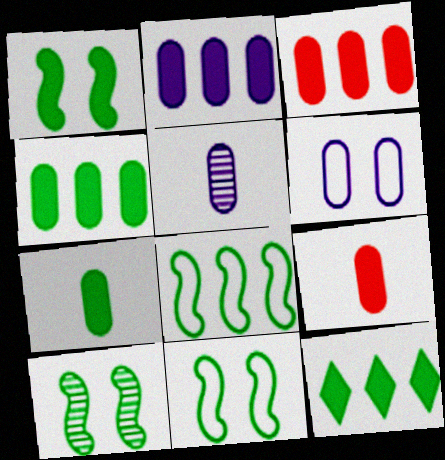[[1, 7, 12], 
[1, 10, 11], 
[2, 3, 4], 
[2, 5, 6]]